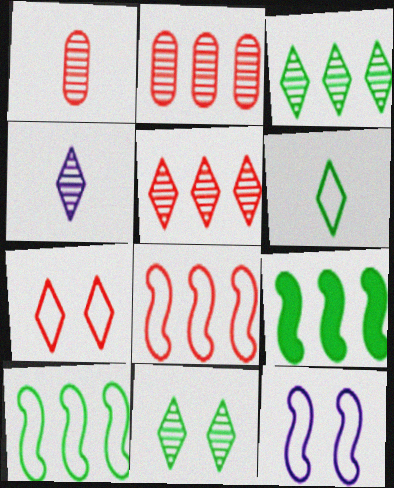[[4, 5, 11]]